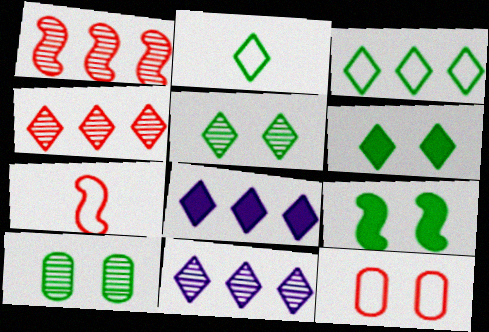[[3, 4, 8], 
[7, 8, 10]]